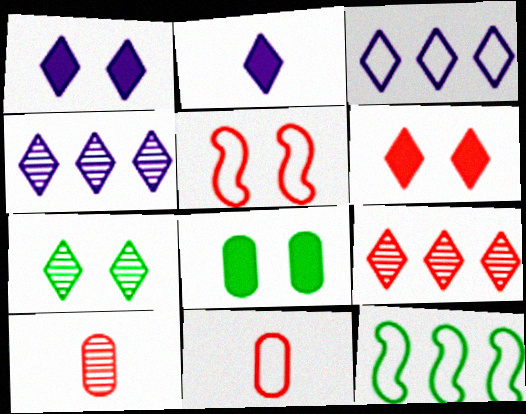[[1, 10, 12]]